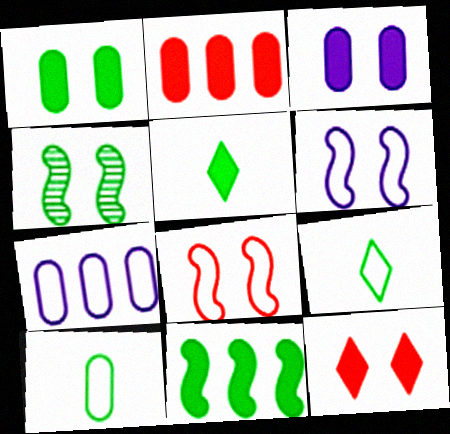[[1, 5, 11], 
[7, 8, 9]]